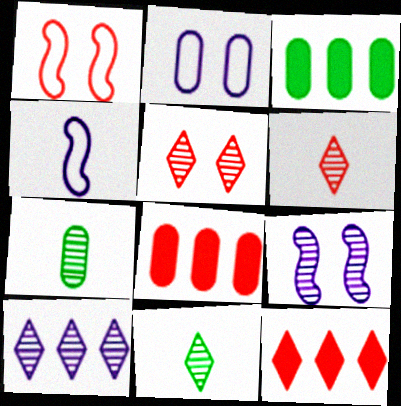[[1, 6, 8], 
[2, 7, 8], 
[3, 4, 5], 
[5, 10, 11]]